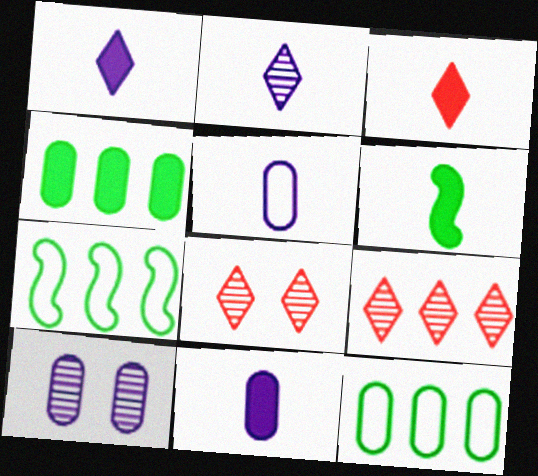[[3, 6, 11], 
[3, 7, 10], 
[7, 8, 11]]